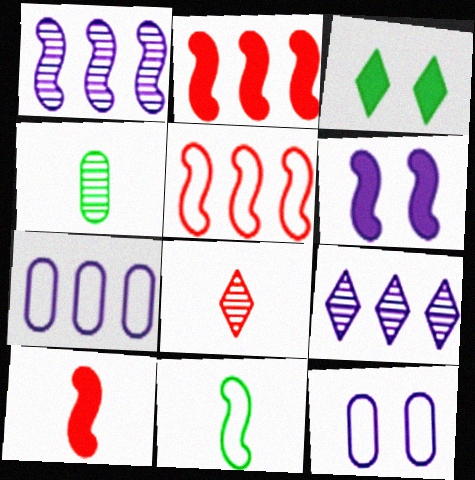[]